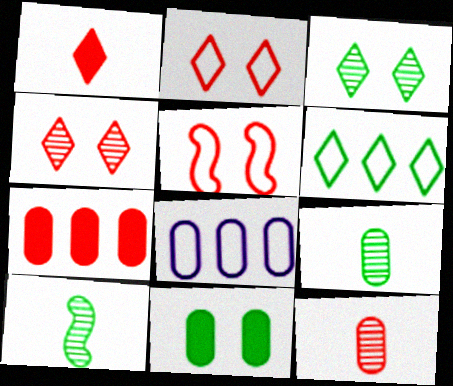[[6, 10, 11], 
[8, 11, 12]]